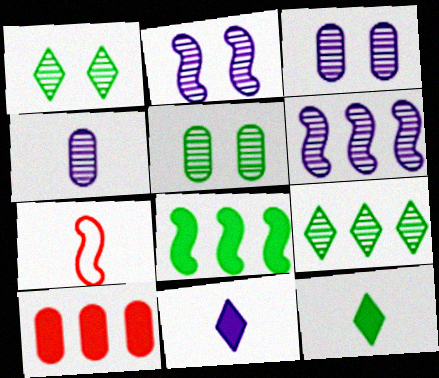[[2, 7, 8], 
[4, 7, 12]]